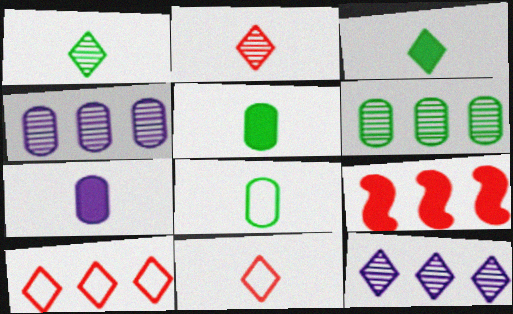[]